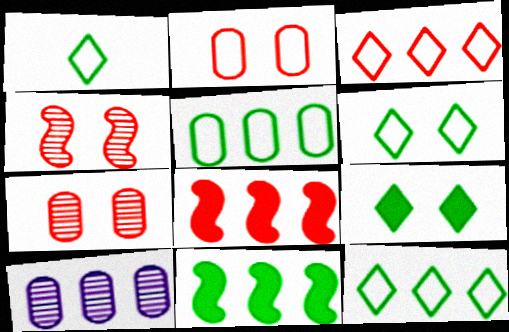[[1, 6, 12], 
[3, 10, 11], 
[8, 10, 12]]